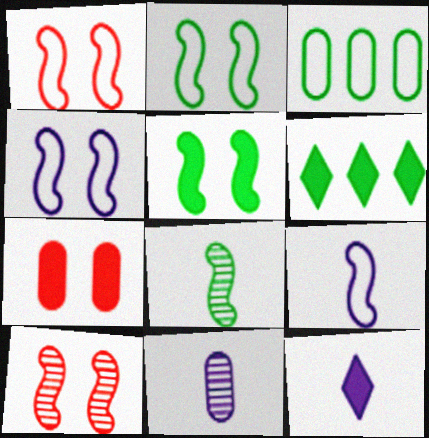[[1, 2, 4], 
[1, 6, 11], 
[3, 7, 11], 
[3, 10, 12], 
[4, 5, 10], 
[9, 11, 12]]